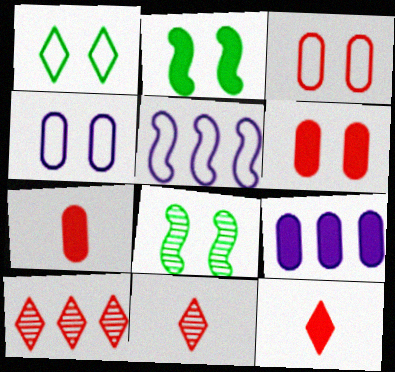[[2, 9, 12]]